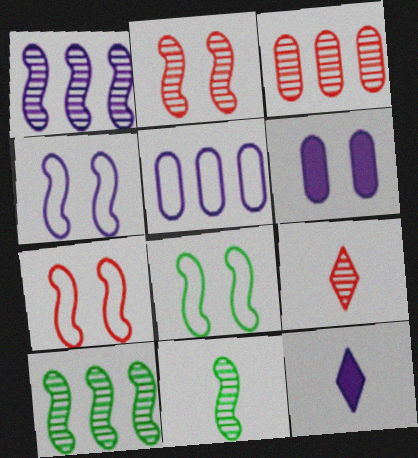[[1, 2, 11], 
[2, 3, 9], 
[3, 8, 12], 
[4, 7, 8]]